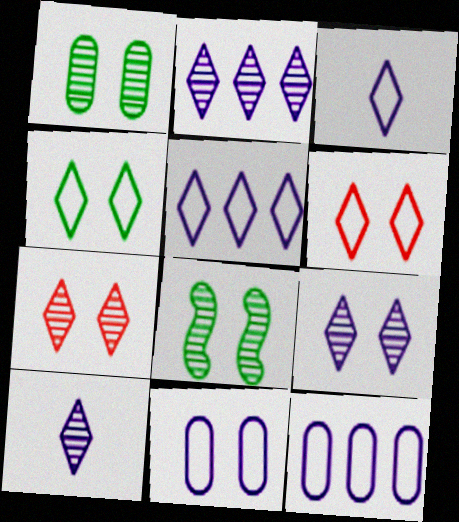[[2, 9, 10]]